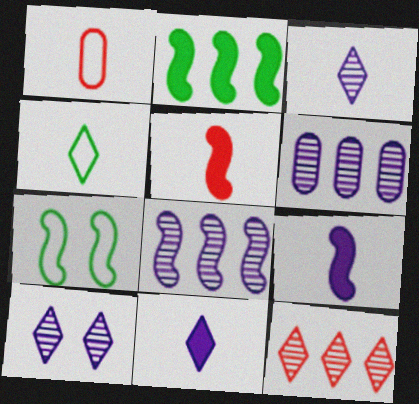[[1, 2, 10], 
[5, 7, 8]]